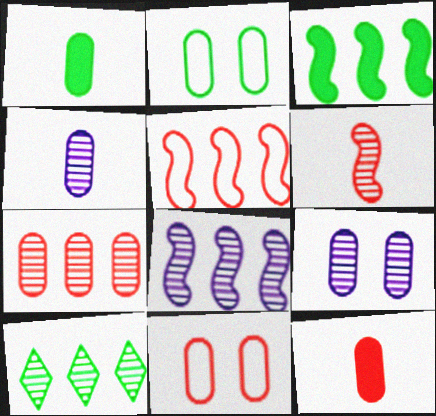[[3, 5, 8], 
[6, 9, 10], 
[7, 8, 10], 
[7, 11, 12]]